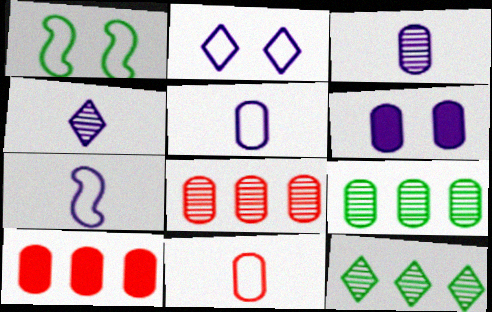[[1, 4, 10], 
[6, 9, 11]]